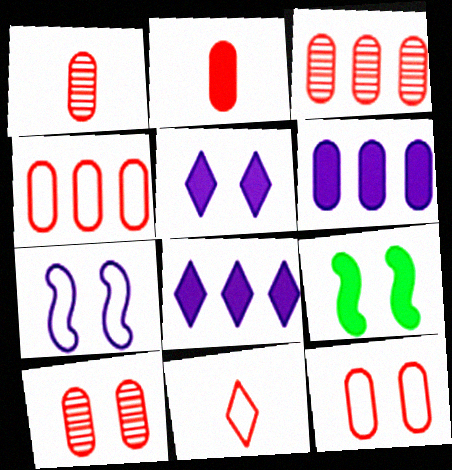[[1, 3, 10], 
[2, 3, 12], 
[2, 4, 10], 
[2, 8, 9]]